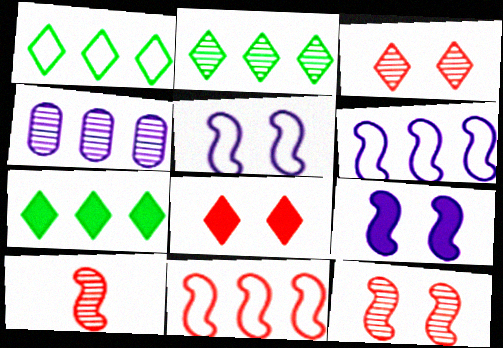[[1, 2, 7], 
[4, 7, 11]]